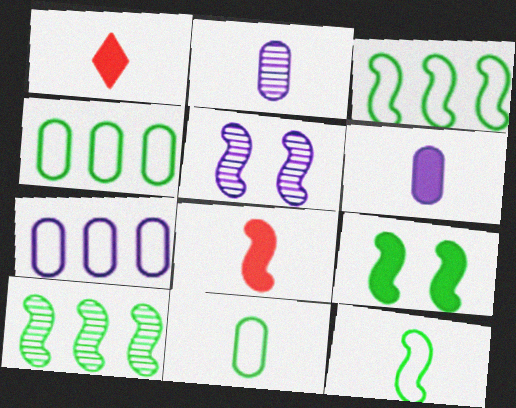[[1, 2, 12], 
[1, 4, 5], 
[3, 5, 8], 
[9, 10, 12]]